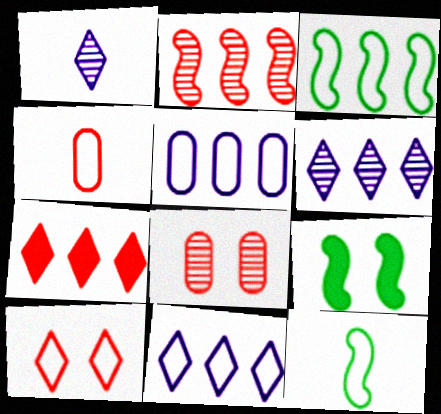[[4, 6, 9], 
[5, 10, 12]]